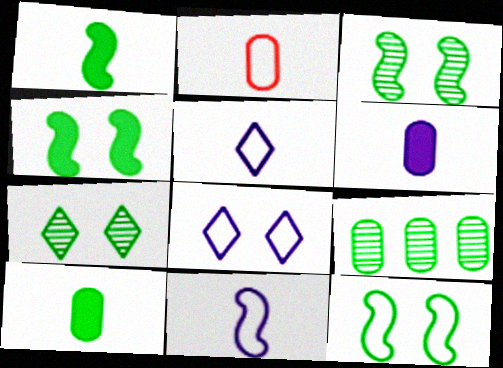[[3, 4, 12]]